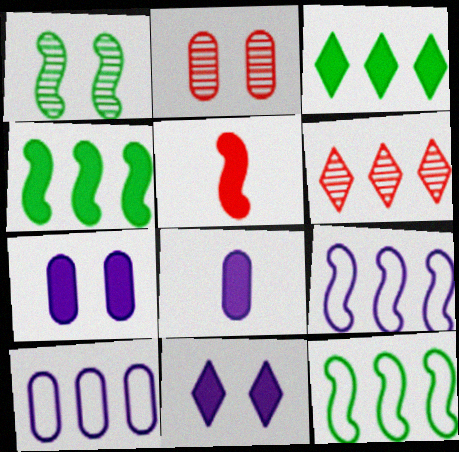[[1, 5, 9], 
[3, 5, 7], 
[4, 6, 10]]